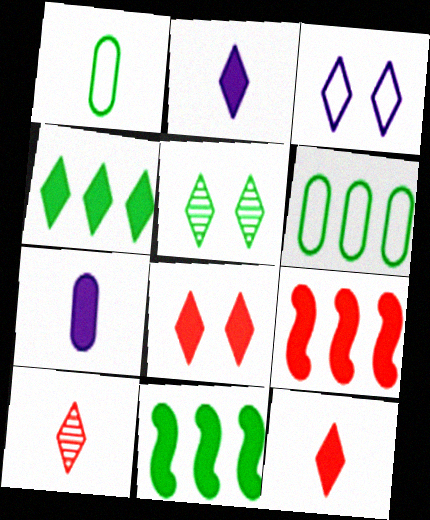[[1, 5, 11], 
[2, 4, 8], 
[3, 4, 10], 
[3, 5, 8], 
[7, 8, 11]]